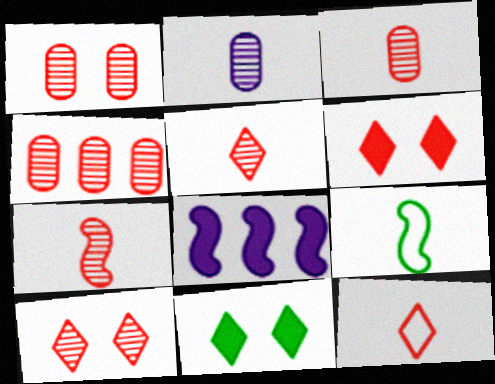[[1, 3, 4], 
[3, 5, 7], 
[4, 7, 10]]